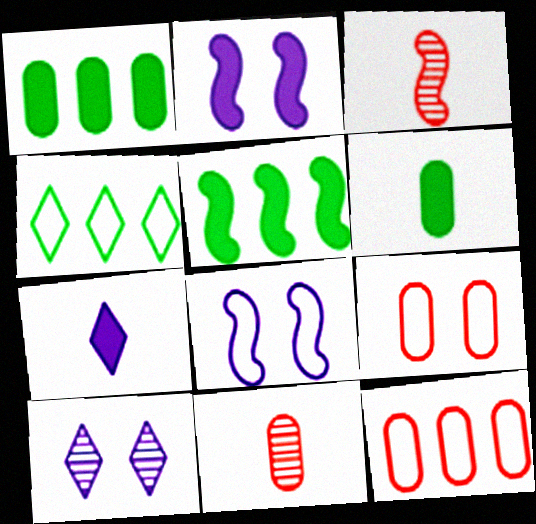[[2, 4, 11], 
[3, 5, 8]]